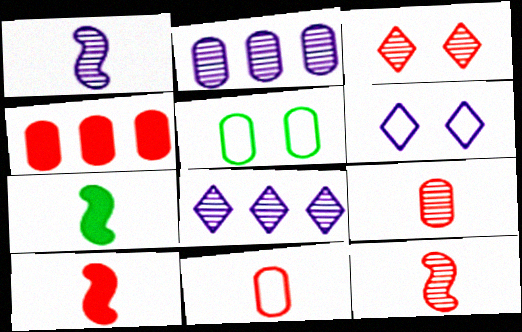[[5, 8, 10]]